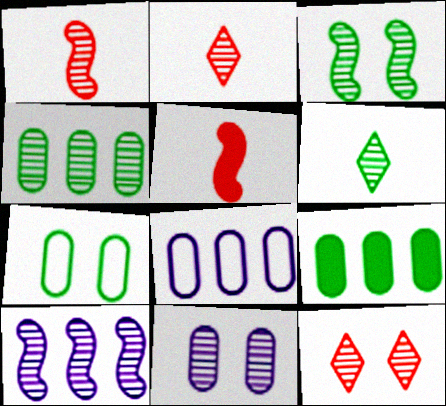[[1, 3, 10], 
[3, 4, 6], 
[3, 11, 12]]